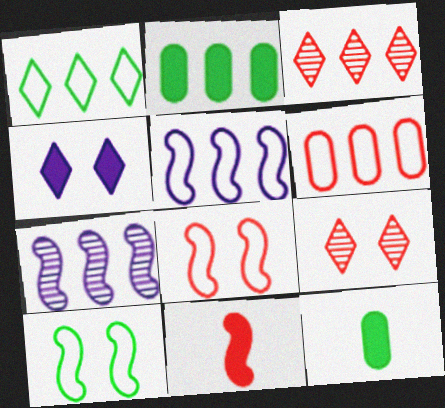[[1, 5, 6], 
[2, 3, 5], 
[2, 4, 11], 
[5, 9, 12], 
[6, 9, 11], 
[7, 10, 11]]